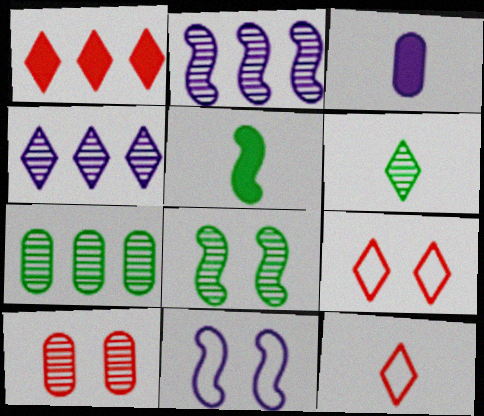[[2, 6, 10], 
[3, 4, 11], 
[6, 7, 8]]